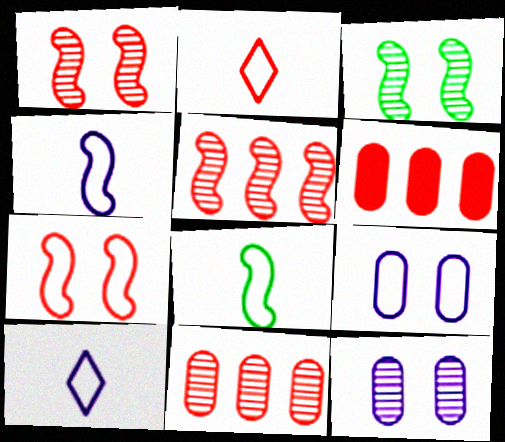[[1, 2, 6], 
[3, 6, 10]]